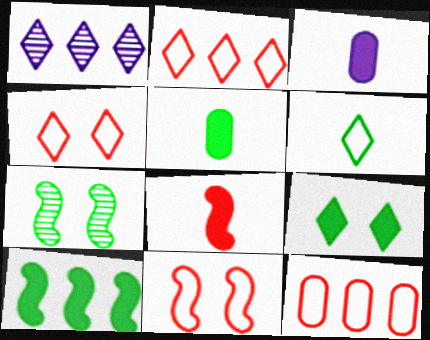[[1, 5, 11], 
[1, 10, 12], 
[2, 3, 7], 
[5, 9, 10]]